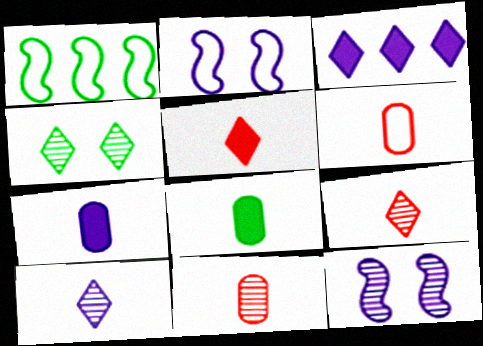[[1, 4, 8]]